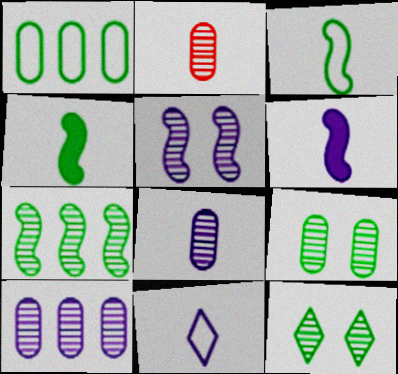[[1, 4, 12], 
[2, 4, 11], 
[2, 9, 10], 
[6, 8, 11]]